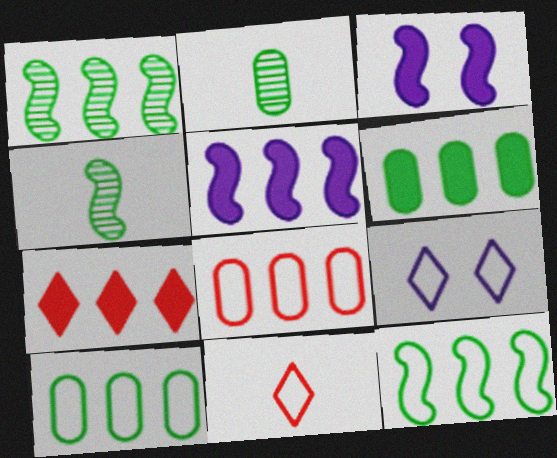[[5, 6, 7]]